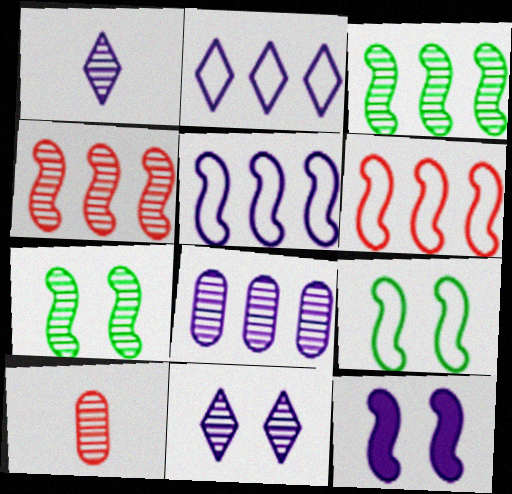[[3, 10, 11]]